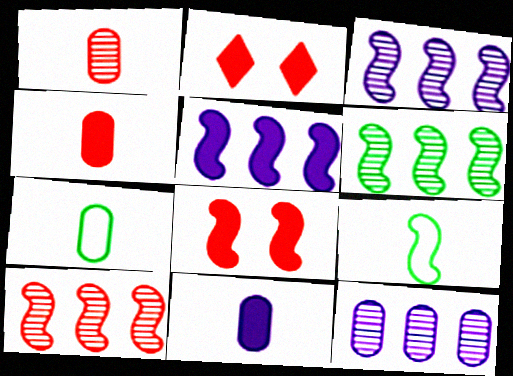[[1, 7, 11], 
[2, 3, 7], 
[2, 9, 12], 
[3, 6, 10], 
[3, 8, 9]]